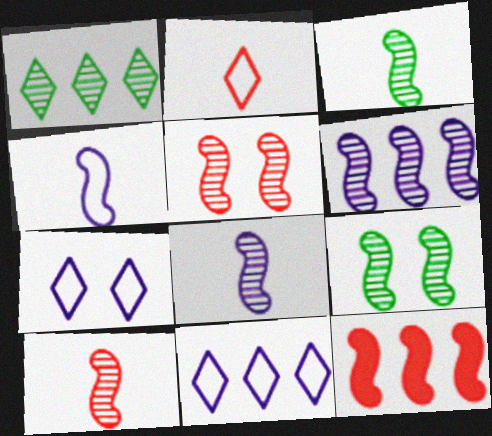[[3, 5, 6], 
[3, 8, 10], 
[4, 9, 12], 
[6, 9, 10]]